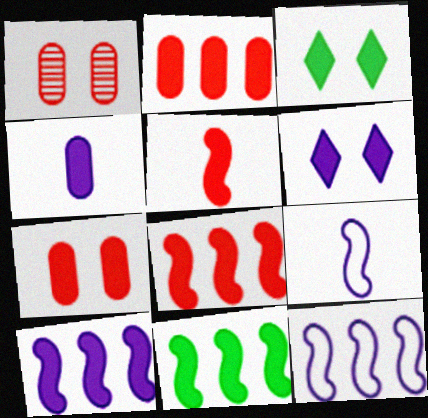[[3, 4, 8], 
[4, 6, 10], 
[8, 10, 11]]